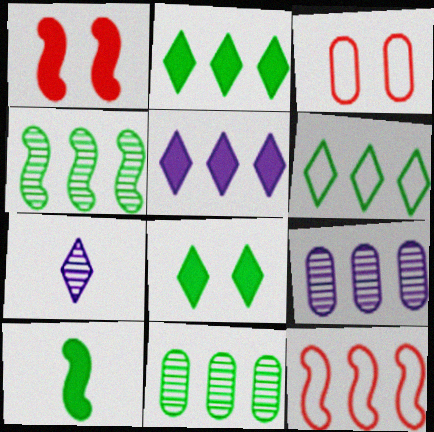[[2, 9, 12], 
[5, 11, 12]]